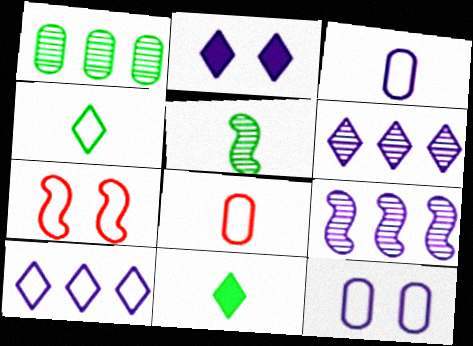[[2, 3, 9]]